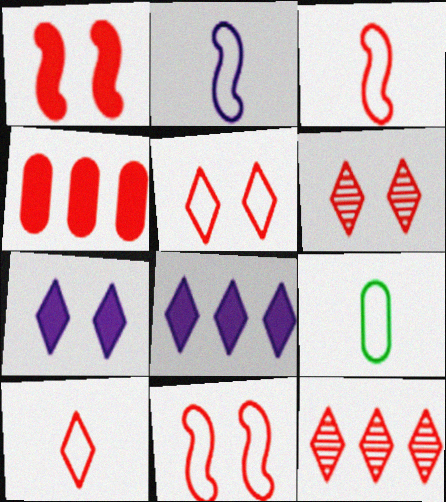[[2, 9, 10], 
[3, 4, 6]]